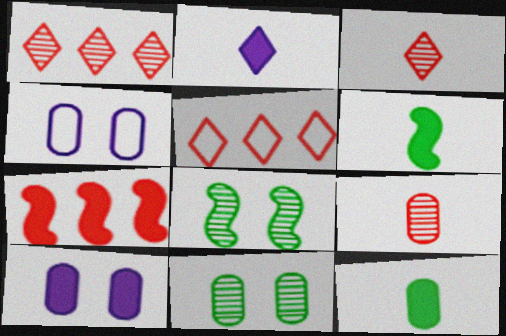[[1, 4, 6]]